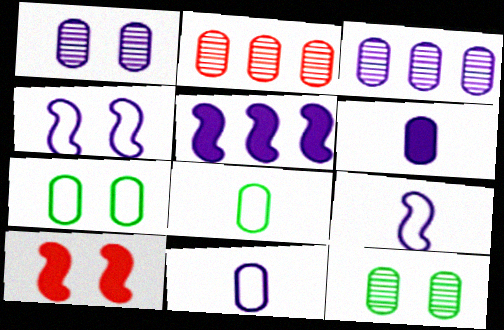[[2, 6, 7]]